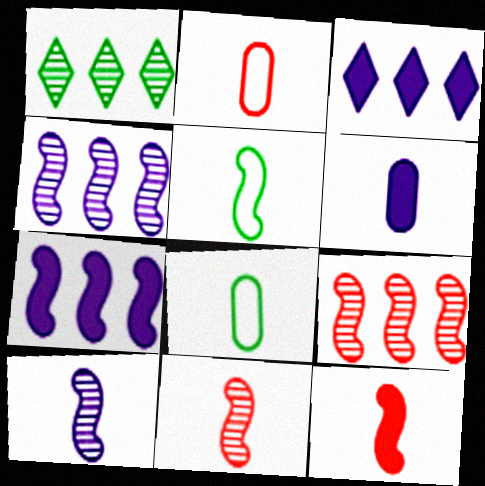[[5, 10, 12]]